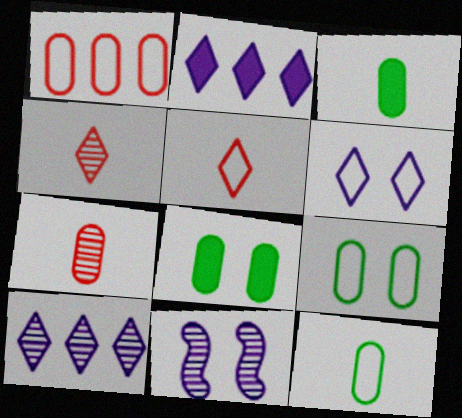[]